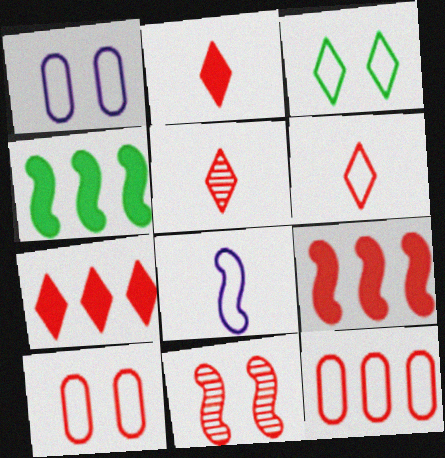[[1, 4, 5], 
[2, 5, 6], 
[2, 11, 12], 
[3, 8, 12], 
[4, 8, 11], 
[5, 9, 10]]